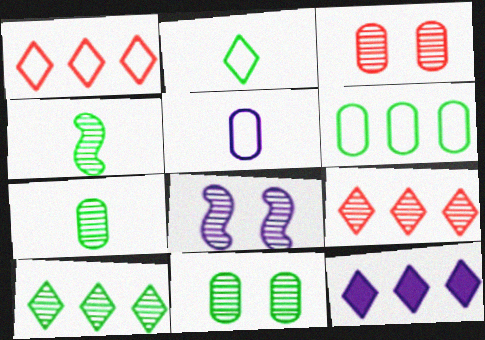[[1, 10, 12], 
[4, 10, 11], 
[5, 8, 12], 
[7, 8, 9]]